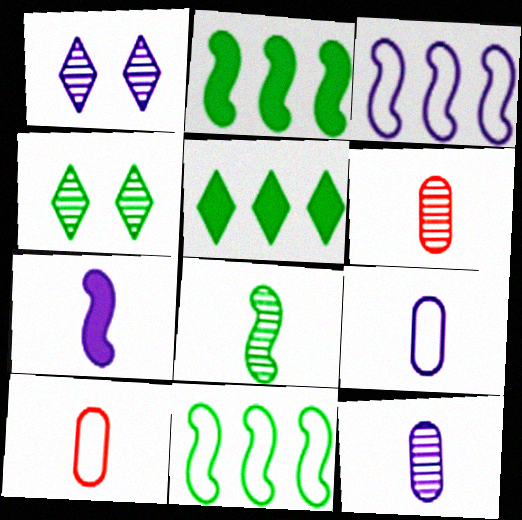[[1, 2, 10]]